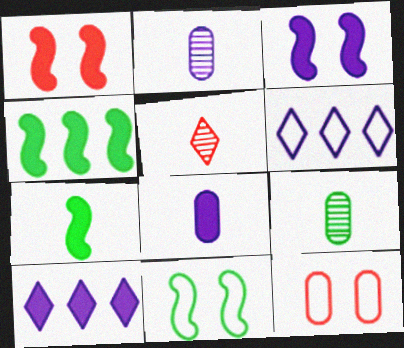[[1, 6, 9], 
[2, 3, 6], 
[3, 8, 10]]